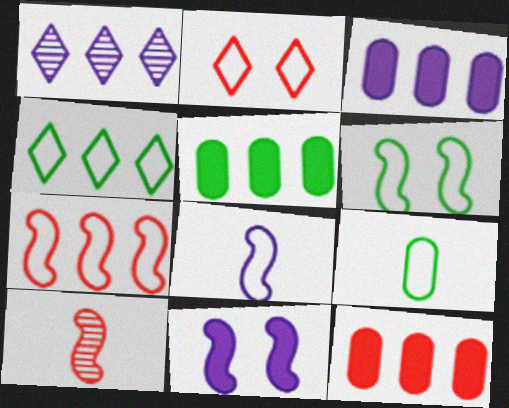[[1, 5, 7], 
[2, 10, 12], 
[3, 5, 12], 
[4, 6, 9], 
[6, 7, 8]]